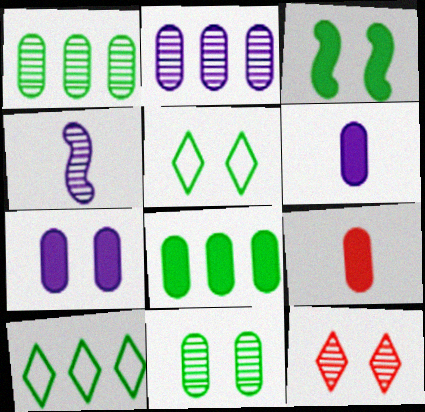[[1, 4, 12], 
[3, 5, 11], 
[7, 8, 9]]